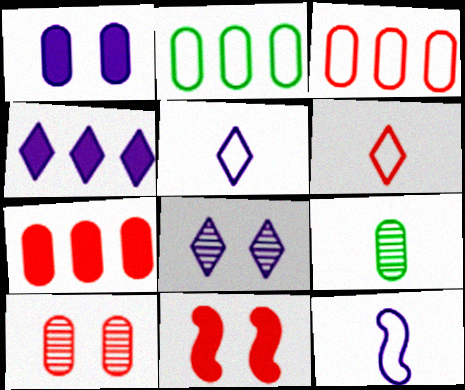[[1, 3, 9], 
[4, 5, 8]]